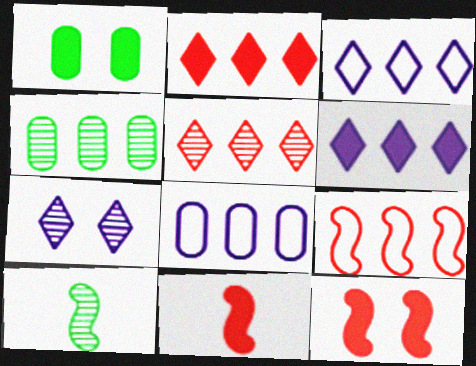[[1, 6, 11], 
[4, 6, 9]]